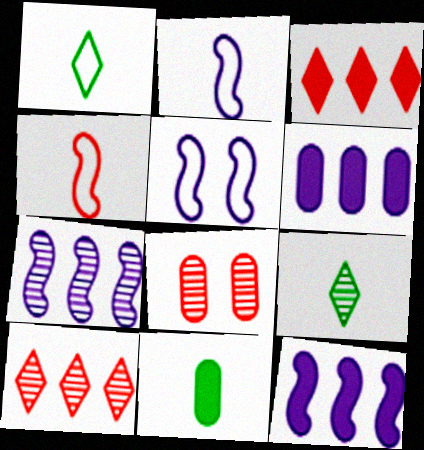[[1, 8, 12], 
[3, 4, 8], 
[5, 10, 11], 
[7, 8, 9]]